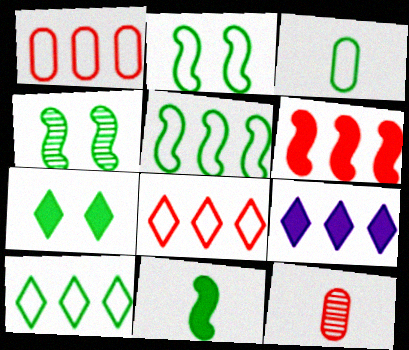[[2, 3, 10], 
[2, 9, 12], 
[4, 5, 11]]